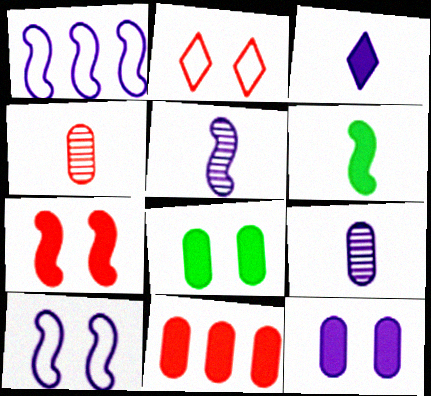[]